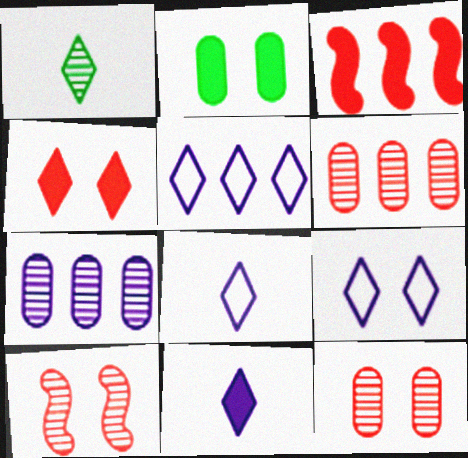[[1, 4, 5], 
[1, 7, 10], 
[2, 3, 11], 
[2, 9, 10], 
[5, 8, 9]]